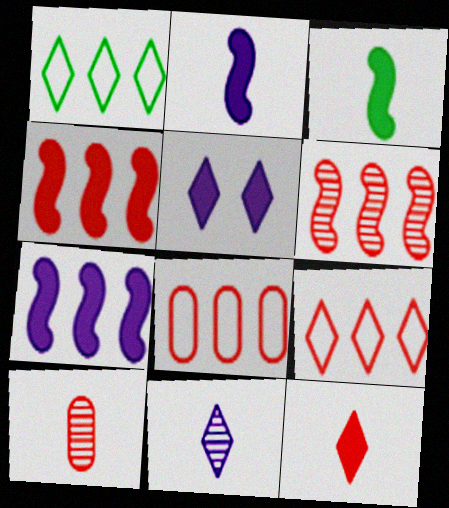[]